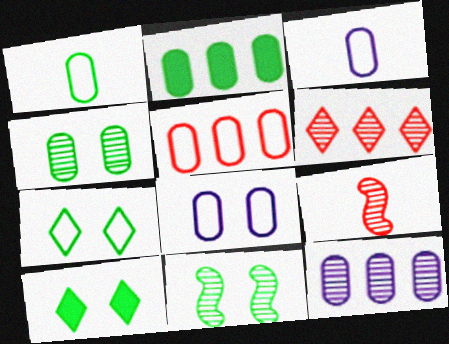[[1, 2, 4], 
[1, 5, 8], 
[2, 5, 12]]